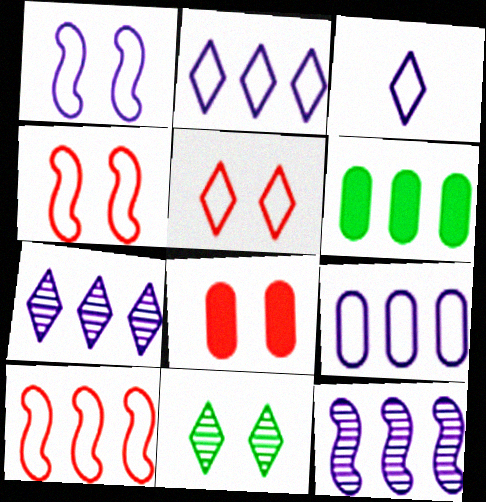[[1, 3, 9], 
[1, 8, 11], 
[6, 7, 10]]